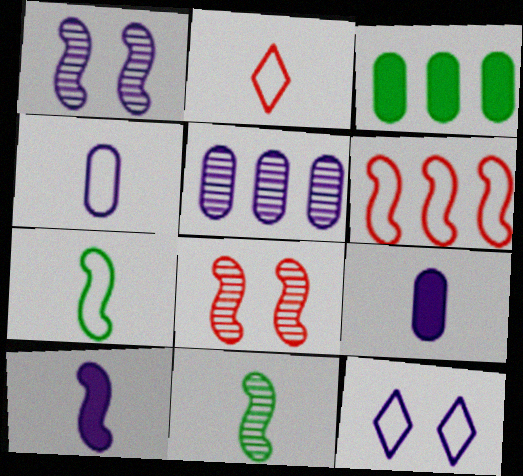[[1, 2, 3], 
[2, 4, 7], 
[2, 9, 11], 
[5, 10, 12]]